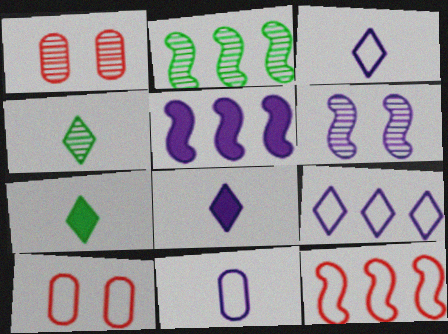[[2, 5, 12], 
[2, 8, 10], 
[4, 5, 10]]